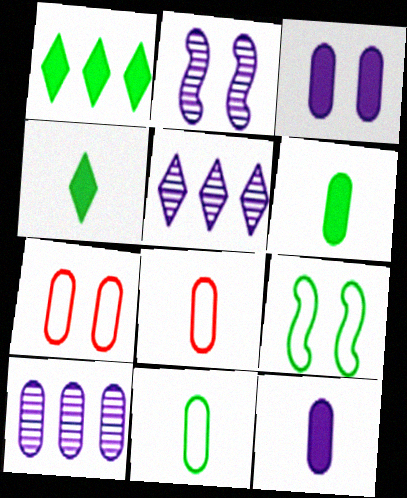[[1, 2, 8], 
[6, 7, 10]]